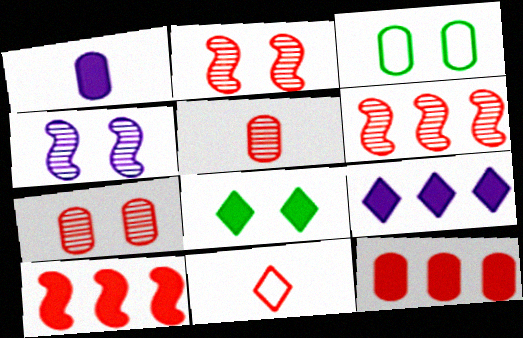[[1, 8, 10], 
[2, 11, 12], 
[7, 10, 11]]